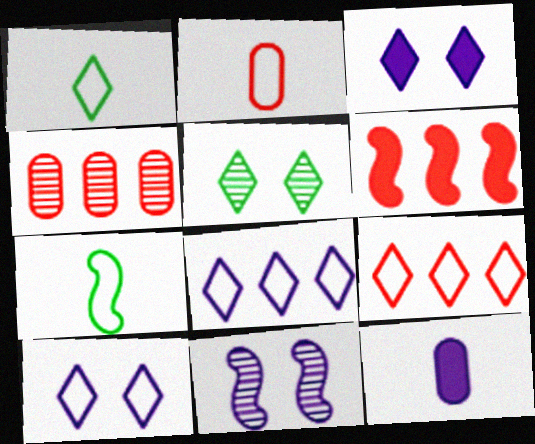[[1, 9, 10], 
[3, 4, 7], 
[4, 6, 9], 
[6, 7, 11], 
[8, 11, 12]]